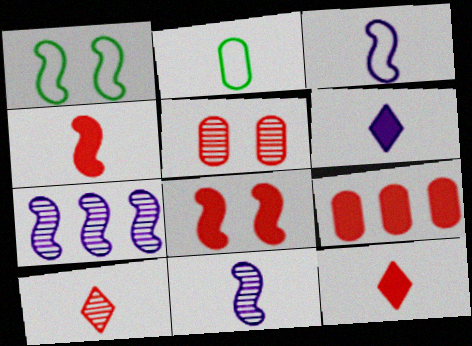[[1, 4, 7], 
[2, 11, 12], 
[8, 9, 12]]